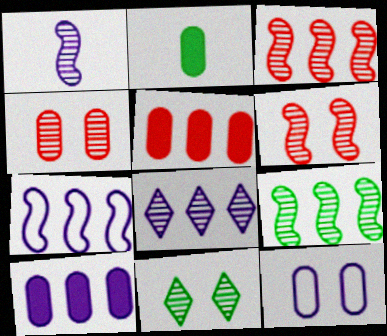[[1, 6, 9], 
[7, 8, 10]]